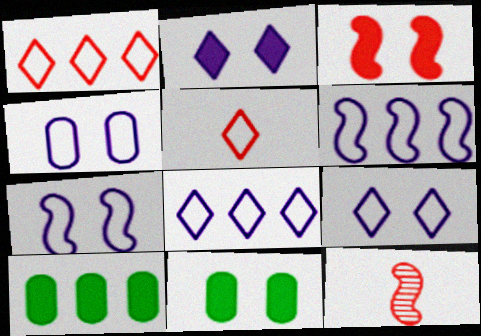[[2, 3, 11], 
[4, 7, 9], 
[8, 11, 12], 
[9, 10, 12]]